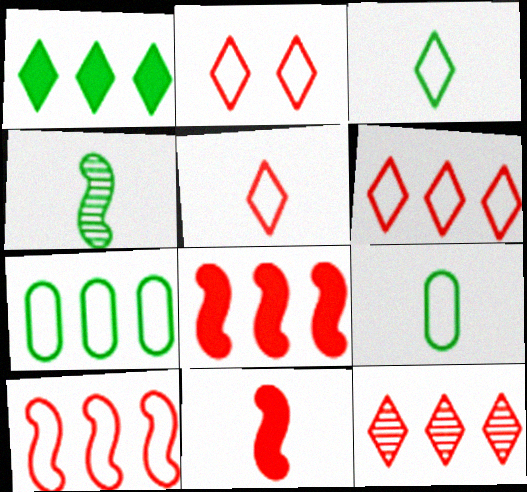[[2, 5, 6]]